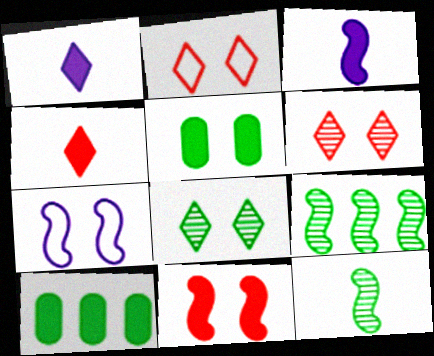[[1, 10, 11], 
[5, 6, 7]]